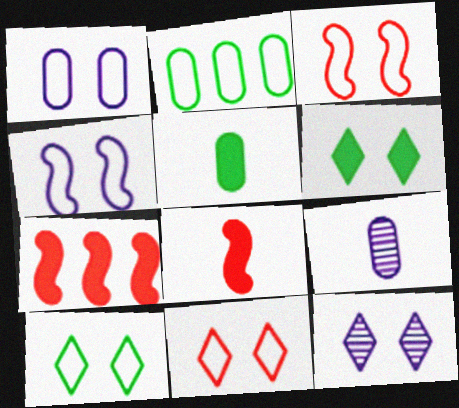[[1, 3, 10], 
[2, 8, 12], 
[6, 11, 12], 
[7, 9, 10]]